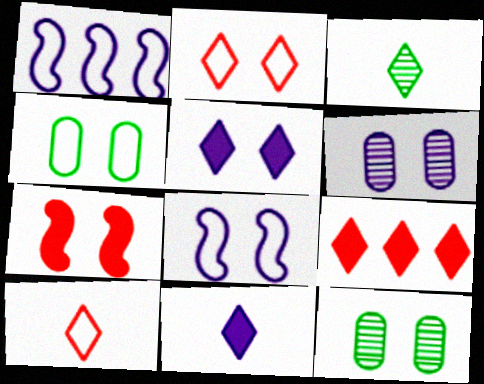[[1, 4, 10], 
[1, 6, 11], 
[2, 4, 8], 
[3, 10, 11], 
[5, 6, 8]]